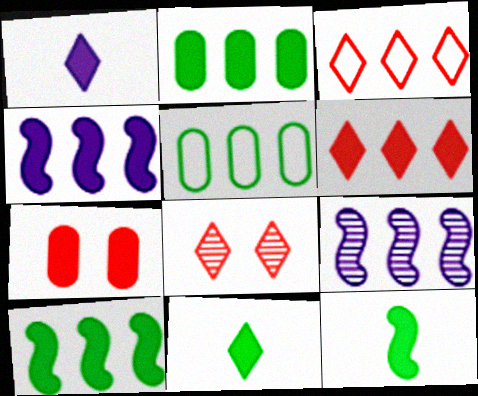[[1, 7, 10], 
[2, 3, 9], 
[2, 4, 6], 
[4, 7, 11], 
[5, 6, 9]]